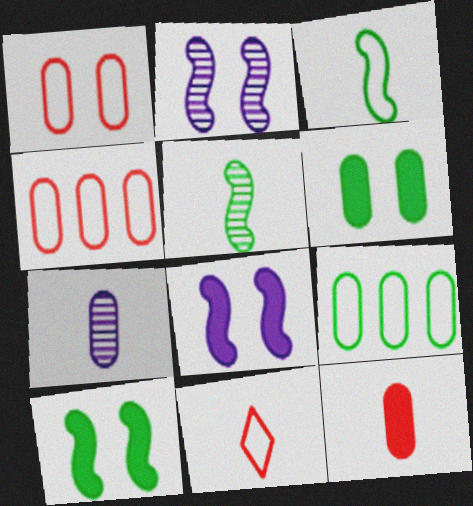[[4, 6, 7]]